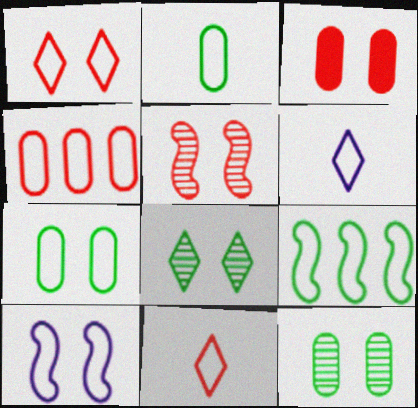[[1, 3, 5], 
[1, 7, 10], 
[3, 8, 10]]